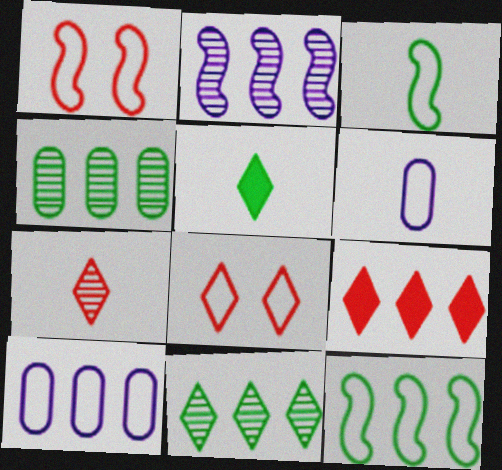[[3, 8, 10], 
[6, 8, 12], 
[7, 8, 9]]